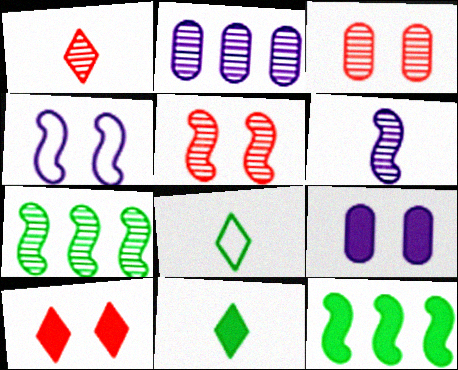[[5, 6, 7]]